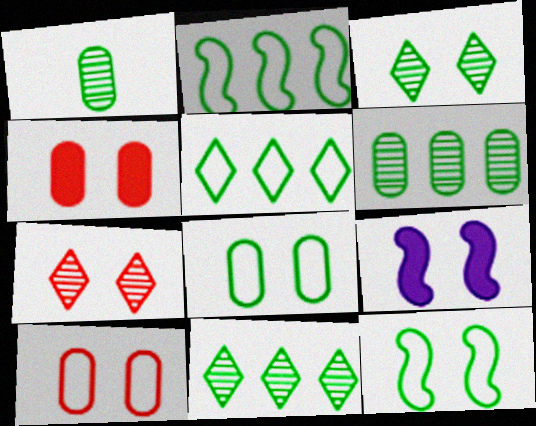[[3, 9, 10], 
[7, 8, 9]]